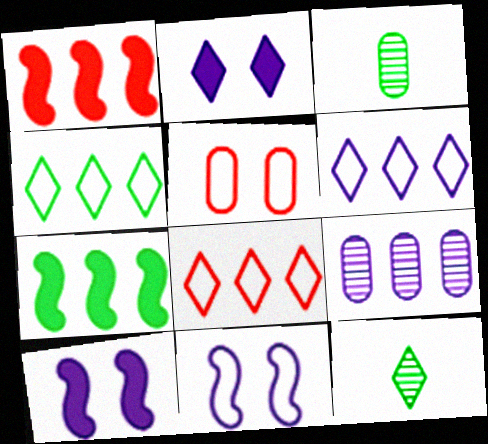[[1, 4, 9], 
[2, 8, 12], 
[3, 8, 10], 
[4, 6, 8], 
[7, 8, 9]]